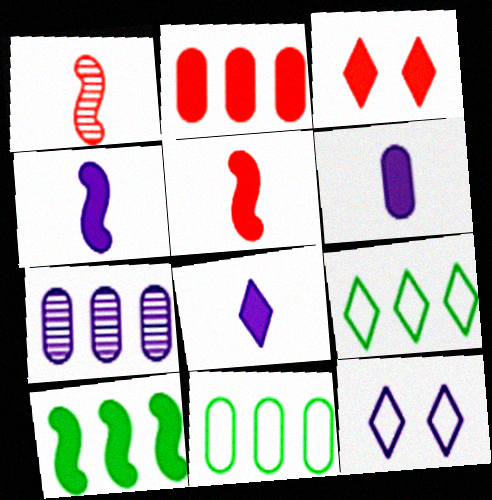[[2, 3, 5], 
[2, 7, 11], 
[3, 6, 10], 
[4, 6, 8], 
[4, 7, 12]]